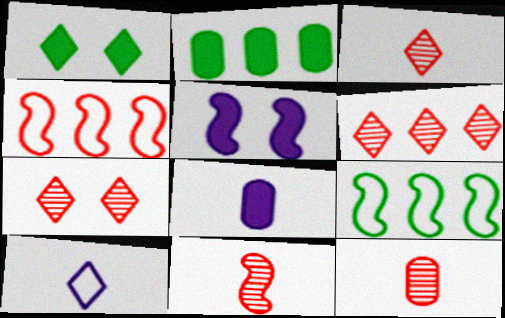[[1, 6, 10], 
[3, 6, 7], 
[3, 11, 12], 
[5, 9, 11], 
[7, 8, 9]]